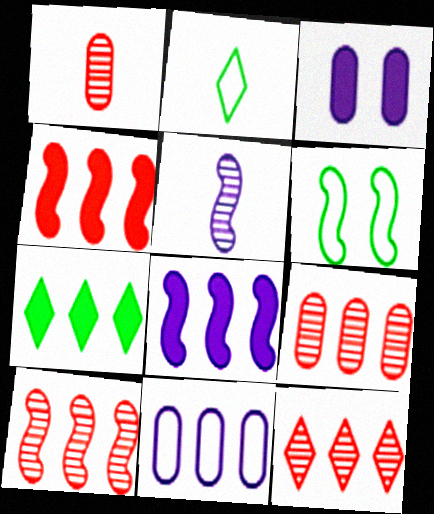[[2, 3, 10], 
[4, 5, 6], 
[7, 10, 11], 
[9, 10, 12]]